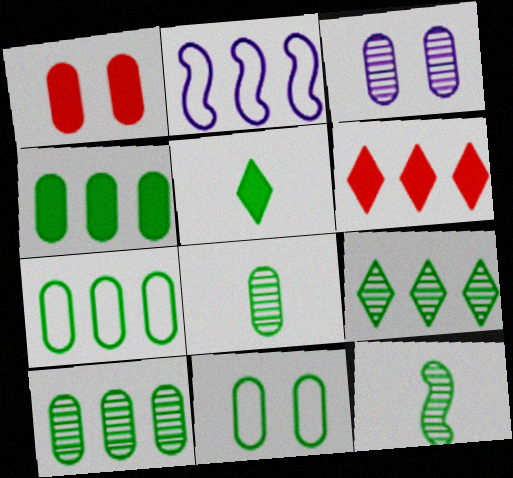[[1, 3, 11], 
[2, 6, 10], 
[4, 7, 10], 
[4, 8, 11]]